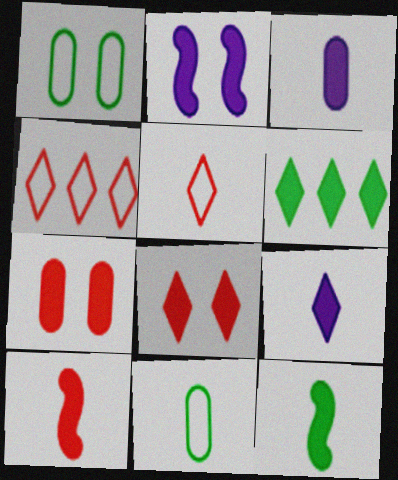[[6, 8, 9]]